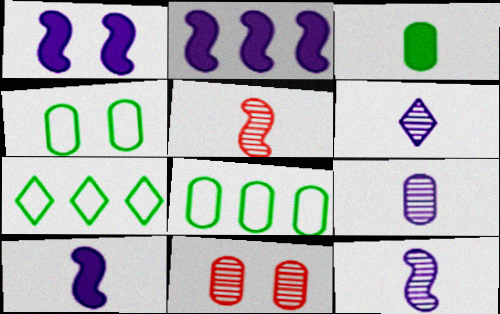[[1, 2, 10], 
[6, 9, 12], 
[7, 10, 11]]